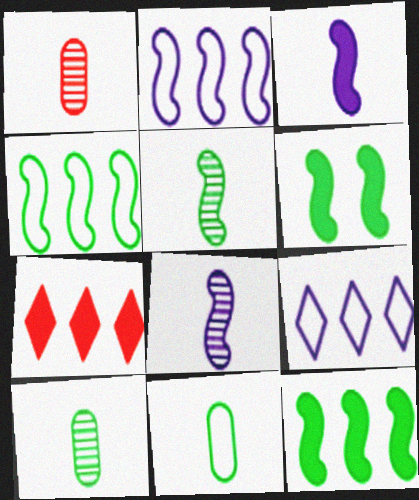[[1, 6, 9], 
[4, 5, 6]]